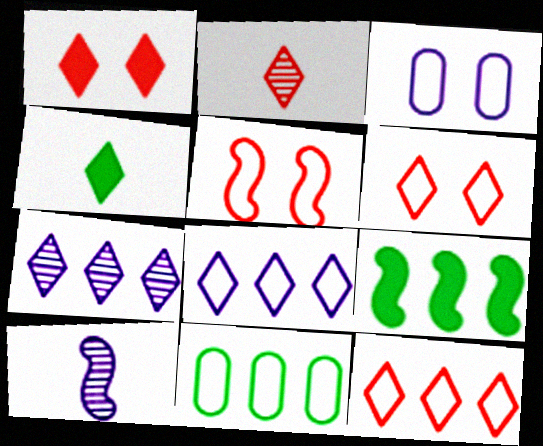[[1, 2, 12], 
[1, 10, 11], 
[2, 3, 9], 
[4, 6, 7], 
[5, 9, 10]]